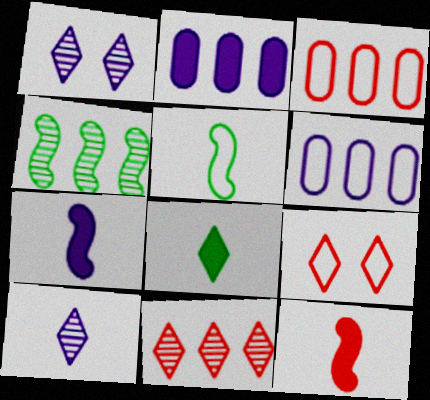[[1, 6, 7], 
[5, 6, 9]]